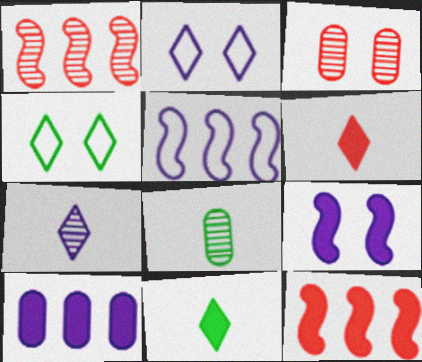[[2, 8, 12], 
[3, 4, 9], 
[3, 5, 11]]